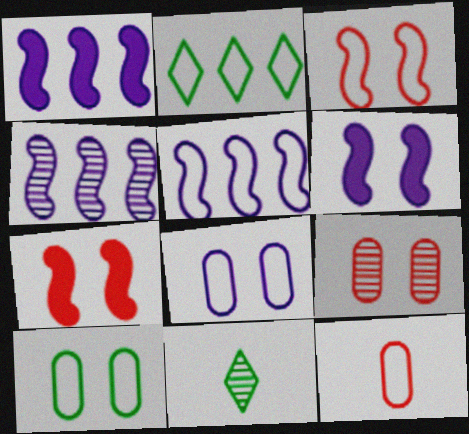[[1, 4, 5], 
[4, 9, 11]]